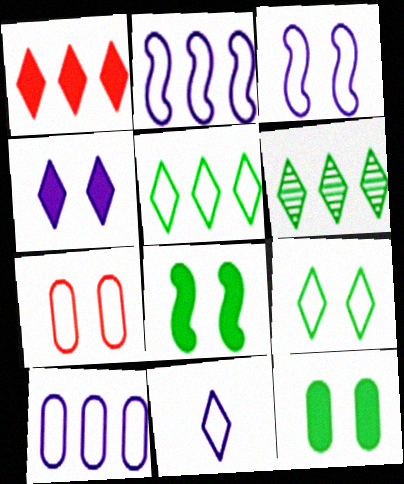[[3, 7, 9], 
[3, 10, 11]]